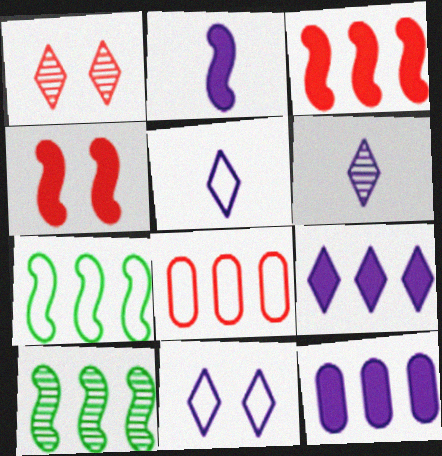[[6, 9, 11], 
[8, 9, 10]]